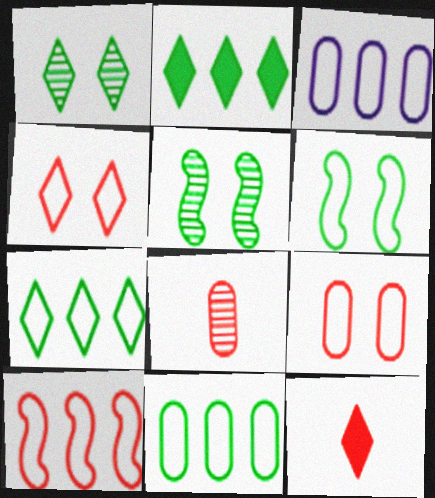[[3, 5, 12], 
[3, 7, 10]]